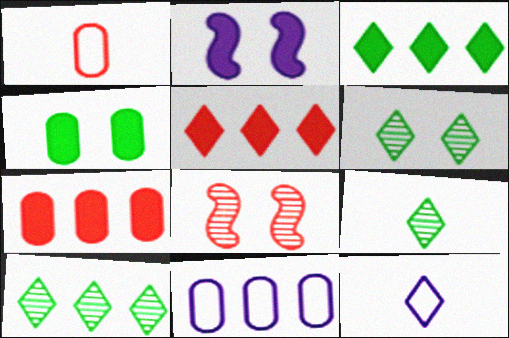[[1, 2, 10], 
[1, 5, 8], 
[5, 6, 12], 
[6, 9, 10]]